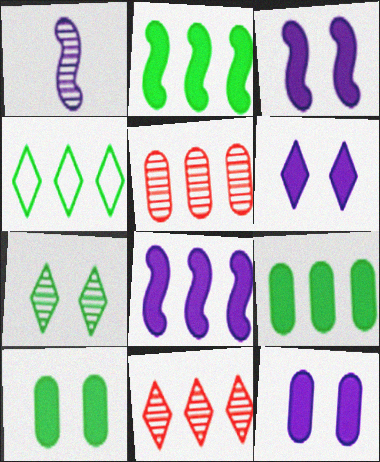[[1, 5, 7], 
[3, 6, 12], 
[4, 5, 8]]